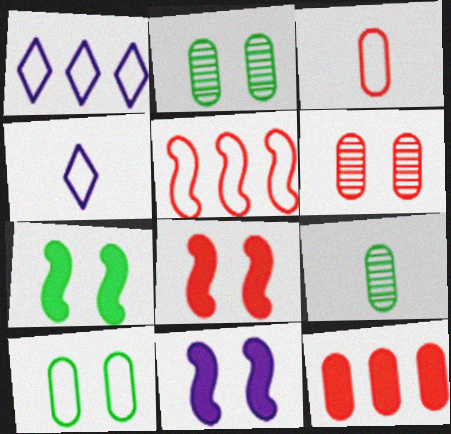[[1, 8, 9], 
[3, 6, 12], 
[4, 5, 10], 
[7, 8, 11]]